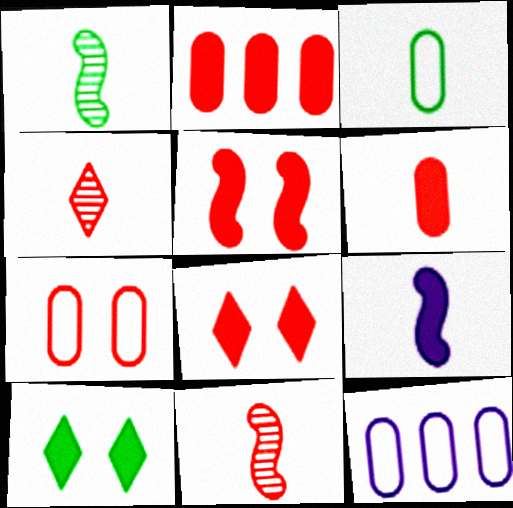[[1, 8, 12], 
[2, 9, 10], 
[3, 4, 9], 
[3, 7, 12], 
[10, 11, 12]]